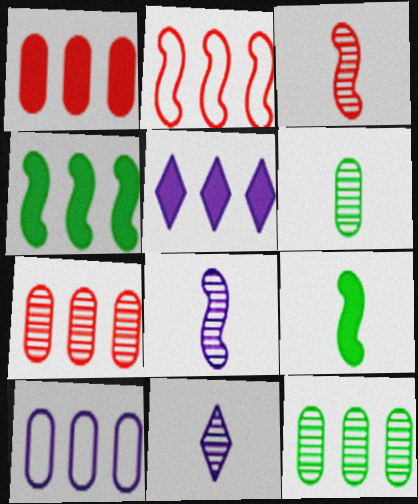[[1, 4, 5], 
[1, 10, 12], 
[2, 5, 12], 
[3, 6, 11]]